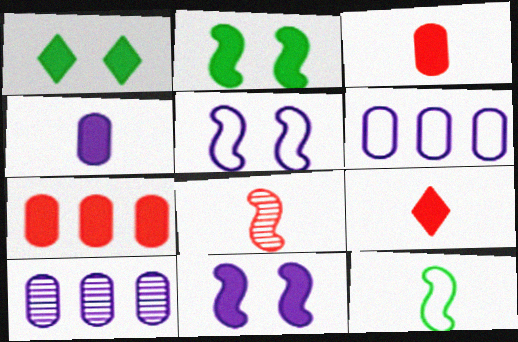[[1, 6, 8]]